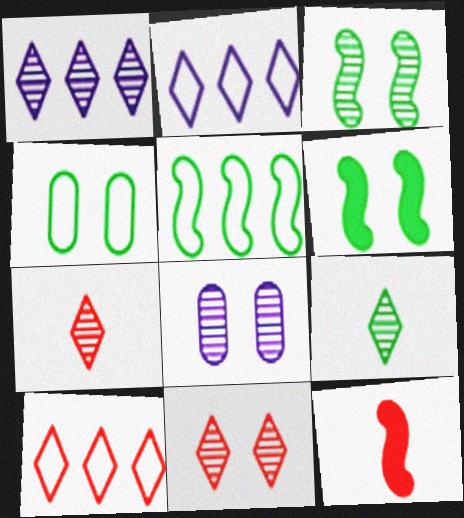[[1, 4, 12], 
[1, 9, 11], 
[3, 8, 11]]